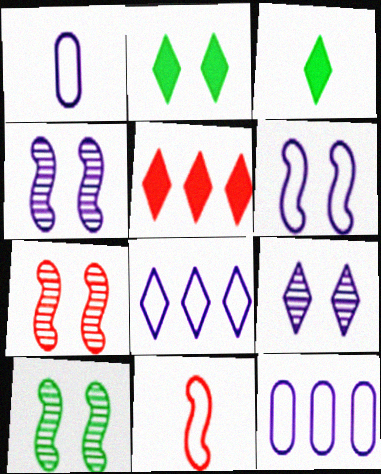[[1, 5, 10], 
[1, 6, 8], 
[3, 7, 12], 
[4, 7, 10]]